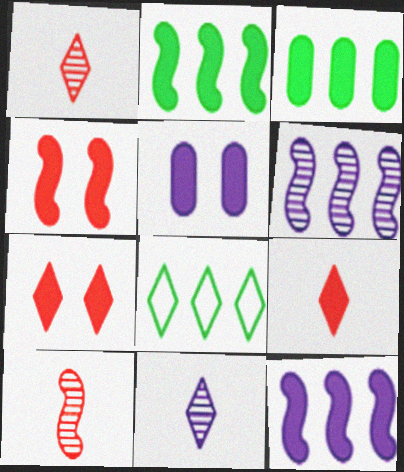[[2, 5, 9], 
[5, 8, 10], 
[7, 8, 11]]